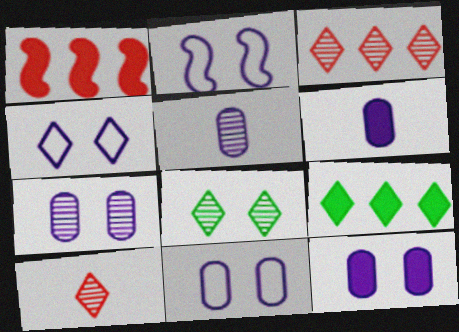[[2, 4, 11], 
[4, 9, 10], 
[7, 11, 12]]